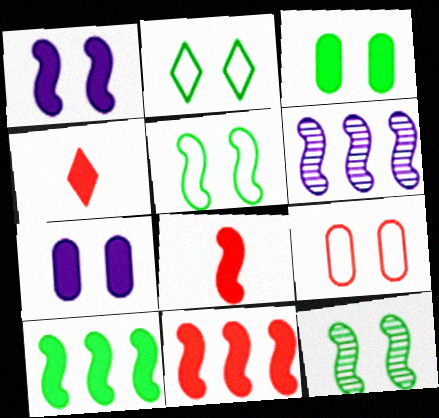[[1, 8, 10], 
[2, 3, 12], 
[4, 7, 10], 
[5, 6, 8]]